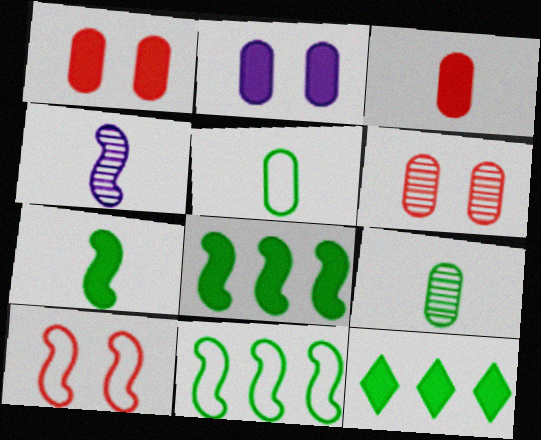[[4, 8, 10]]